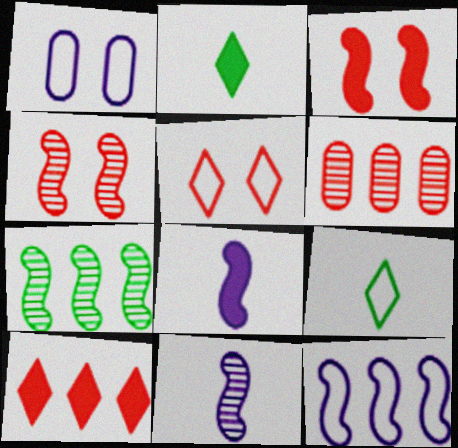[[4, 7, 11]]